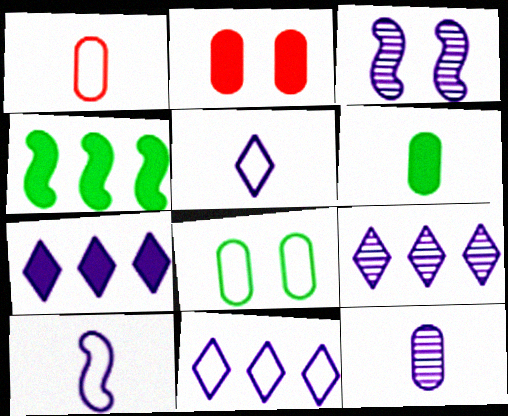[[1, 6, 12], 
[3, 9, 12], 
[7, 9, 11]]